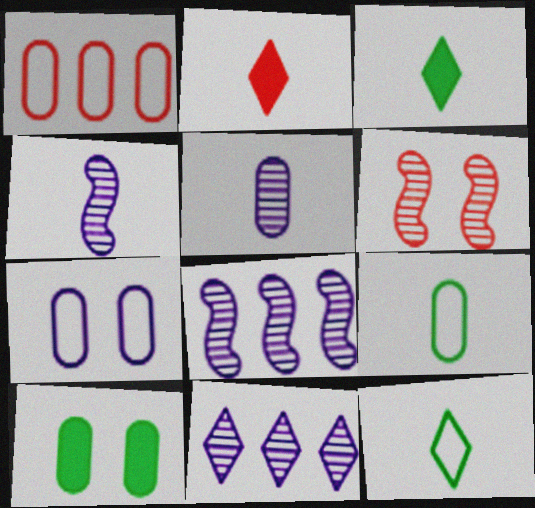[[1, 2, 6], 
[1, 5, 10], 
[1, 7, 9], 
[2, 4, 9]]